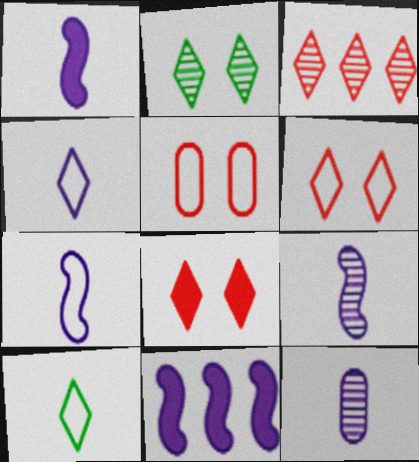[[1, 4, 12], 
[1, 7, 9]]